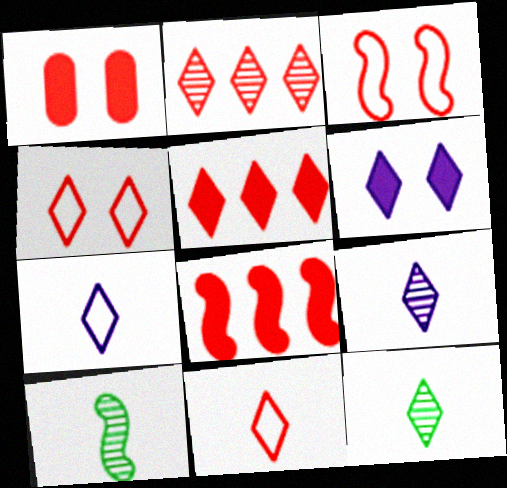[]